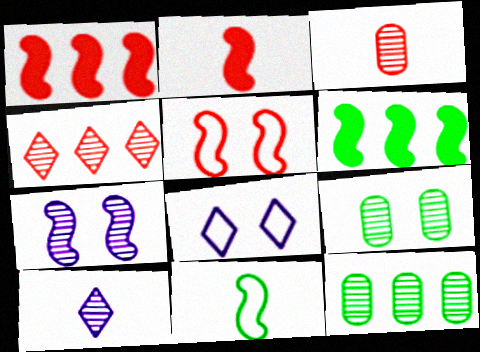[[1, 7, 11], 
[2, 8, 12], 
[3, 6, 8]]